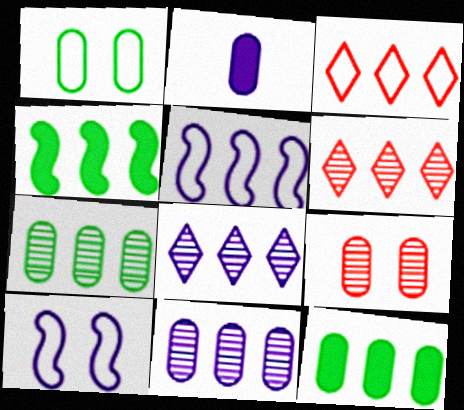[[2, 8, 10], 
[3, 4, 11], 
[5, 6, 12]]